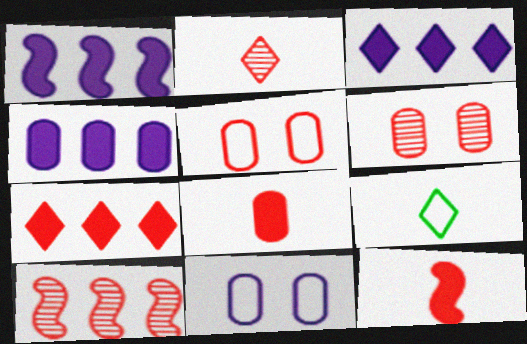[[1, 3, 4], 
[1, 6, 9], 
[2, 6, 10]]